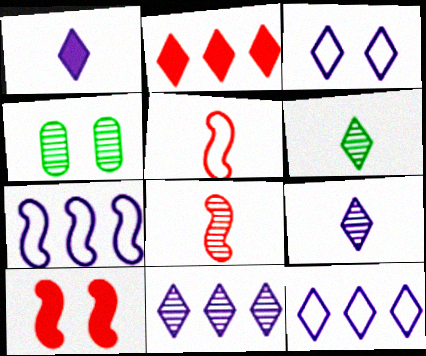[[1, 3, 11], 
[2, 3, 6], 
[3, 4, 10], 
[4, 8, 11]]